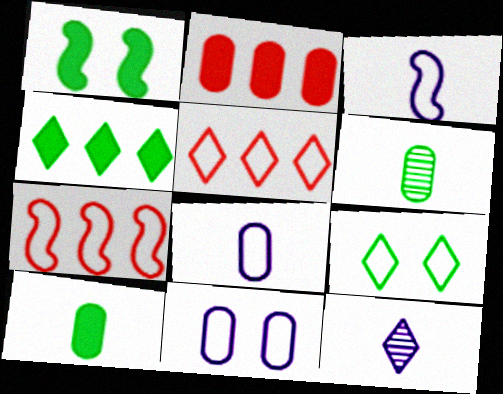[[1, 4, 10], 
[2, 6, 11], 
[7, 8, 9]]